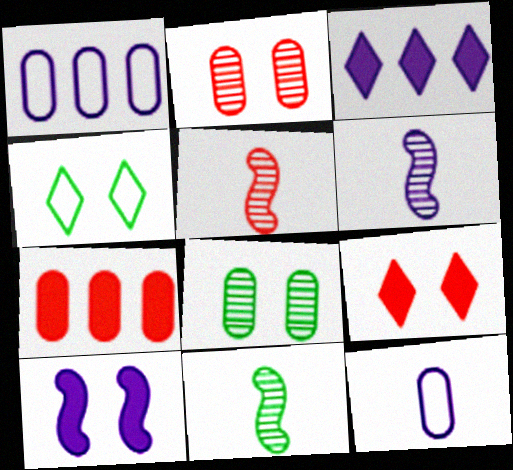[[1, 9, 11], 
[2, 4, 10], 
[4, 6, 7], 
[5, 6, 11], 
[7, 8, 12]]